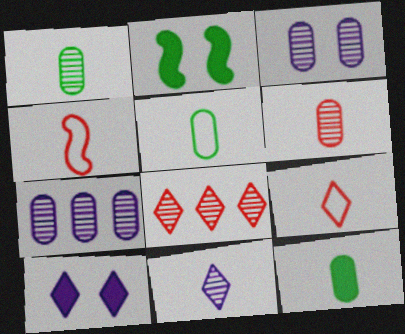[[1, 5, 12], 
[2, 7, 9], 
[4, 11, 12]]